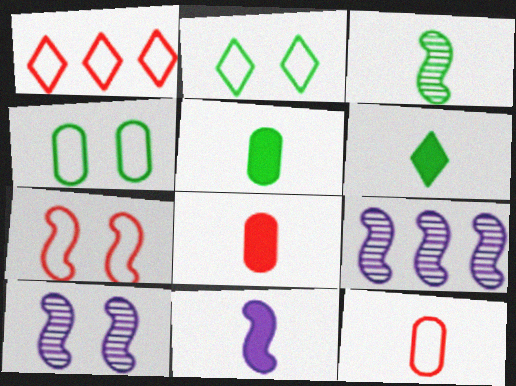[[1, 5, 10], 
[1, 7, 12], 
[2, 8, 9], 
[6, 8, 11]]